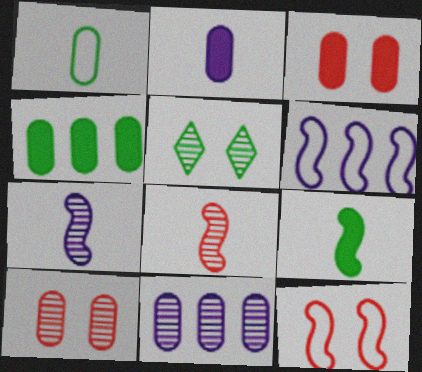[[1, 3, 11], 
[2, 3, 4], 
[5, 8, 11]]